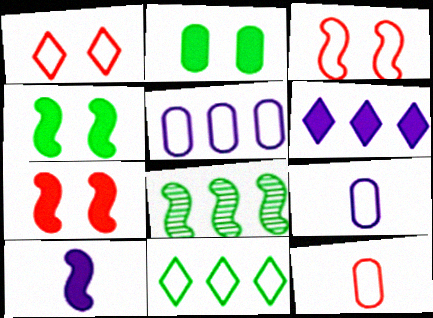[[3, 8, 10], 
[3, 9, 11]]